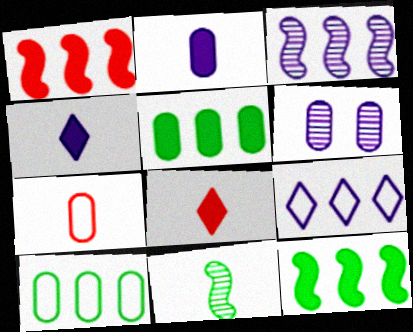[[4, 7, 11], 
[5, 6, 7]]